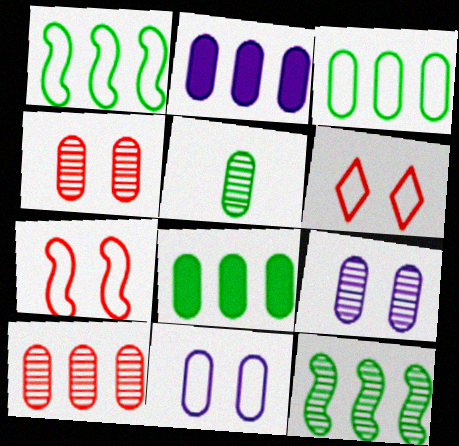[[2, 3, 10], 
[5, 9, 10]]